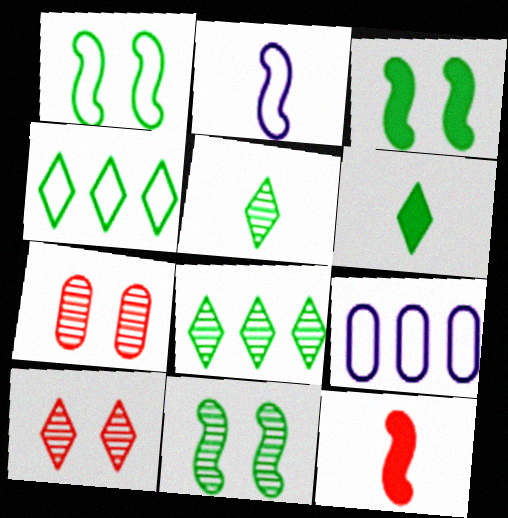[[1, 3, 11]]